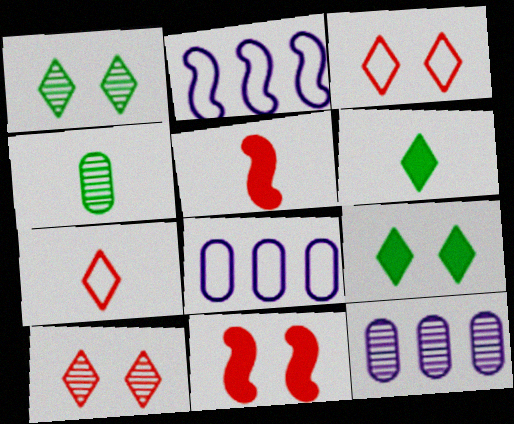[[1, 5, 8]]